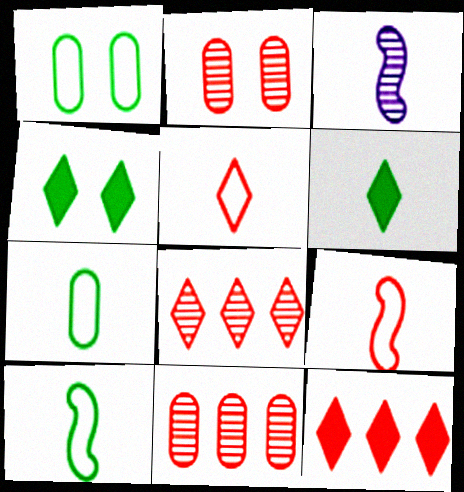[[1, 3, 12], 
[2, 9, 12]]